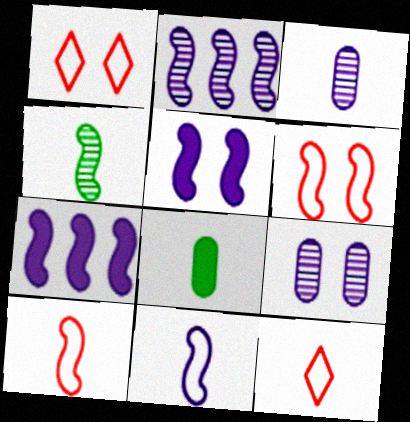[[1, 2, 8], 
[2, 5, 11], 
[4, 6, 7]]